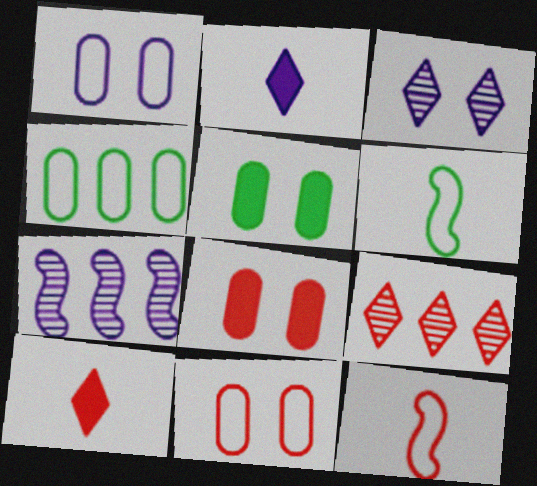[[1, 2, 7], 
[8, 9, 12]]